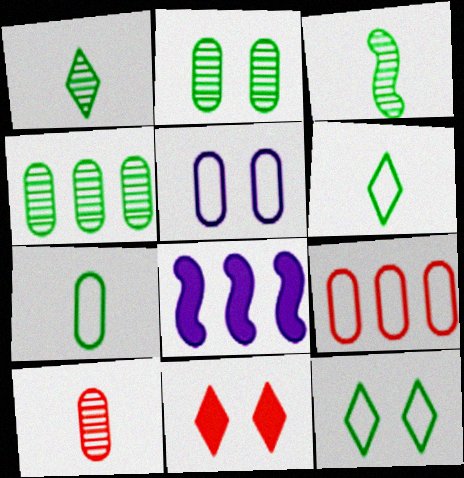[[5, 7, 9], 
[8, 10, 12]]